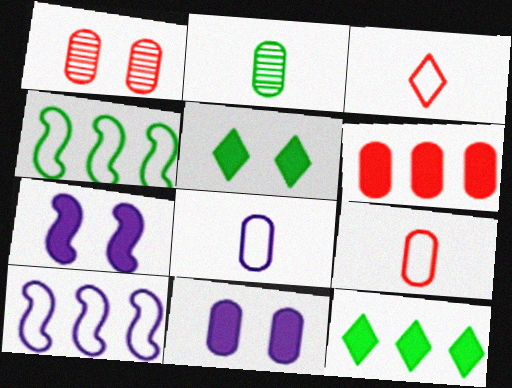[[1, 6, 9], 
[2, 4, 5]]